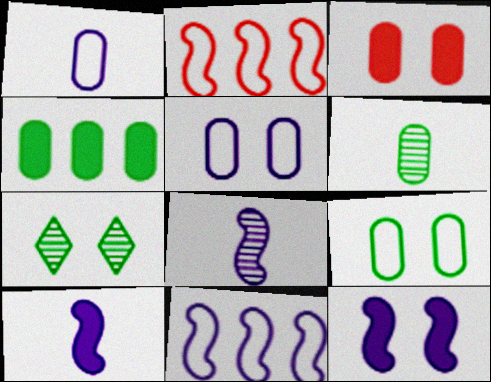[[4, 6, 9], 
[8, 11, 12]]